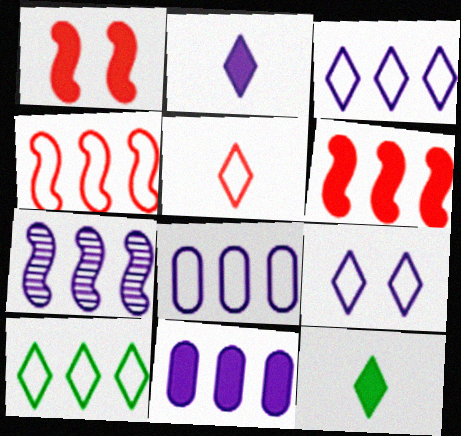[[1, 11, 12], 
[3, 7, 11], 
[4, 8, 10], 
[5, 9, 10]]